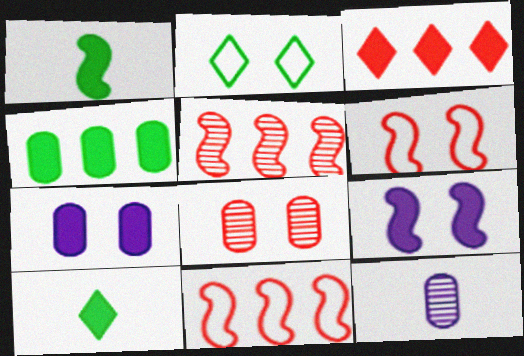[[1, 3, 7], 
[2, 8, 9]]